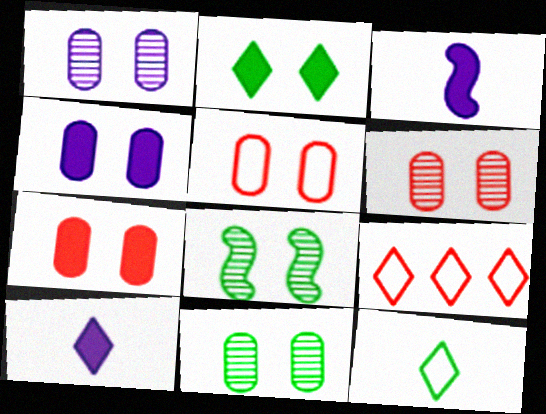[[1, 6, 11], 
[3, 9, 11], 
[4, 5, 11], 
[5, 6, 7]]